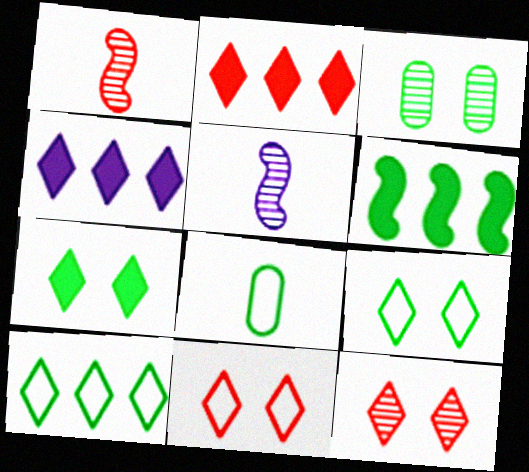[]